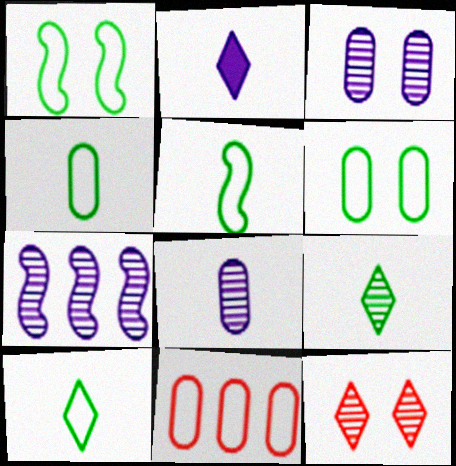[[4, 5, 10]]